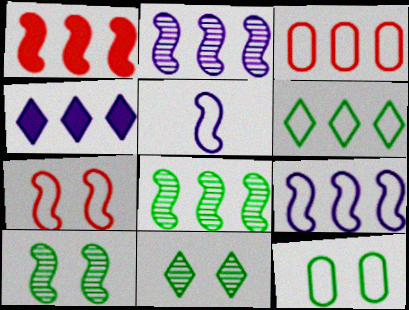[[1, 5, 10], 
[1, 8, 9], 
[3, 4, 8], 
[3, 6, 9]]